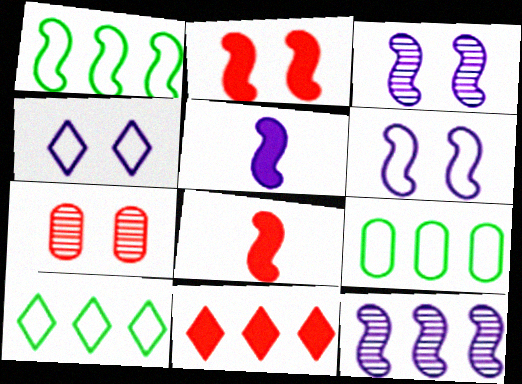[[1, 3, 8], 
[1, 9, 10], 
[5, 6, 12], 
[5, 7, 10], 
[9, 11, 12]]